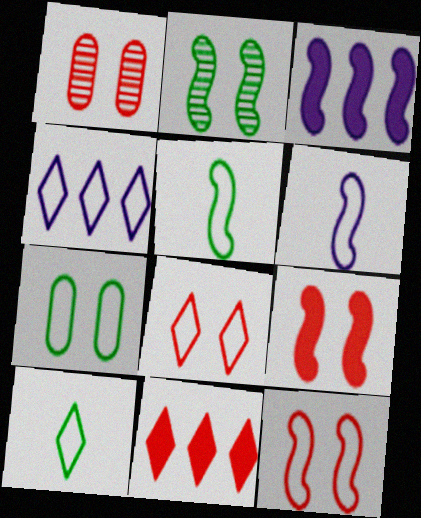[[1, 3, 10], 
[1, 8, 9], 
[4, 8, 10]]